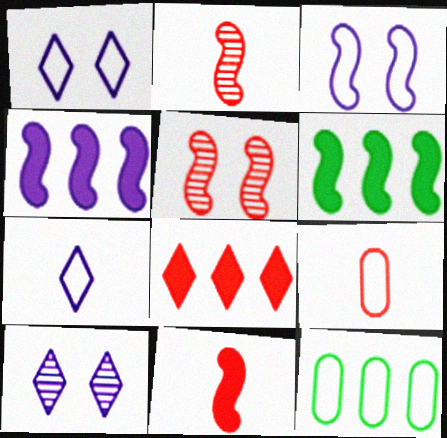[[2, 3, 6], 
[5, 8, 9], 
[6, 9, 10], 
[10, 11, 12]]